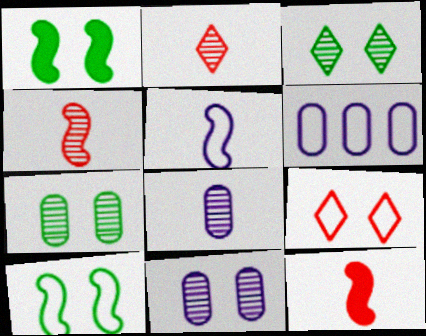[[1, 2, 6], 
[1, 9, 11], 
[3, 6, 12]]